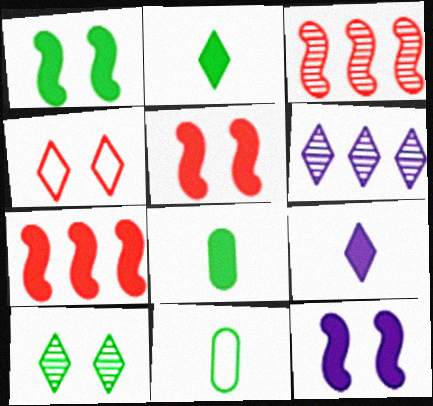[[1, 5, 12], 
[2, 4, 6], 
[5, 6, 11]]